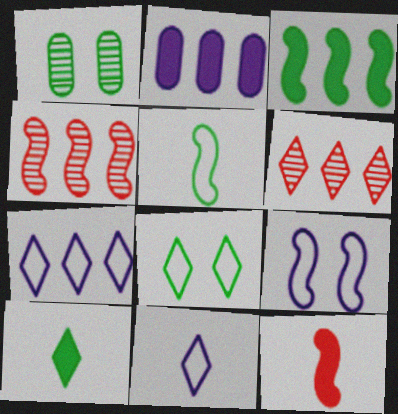[[1, 7, 12]]